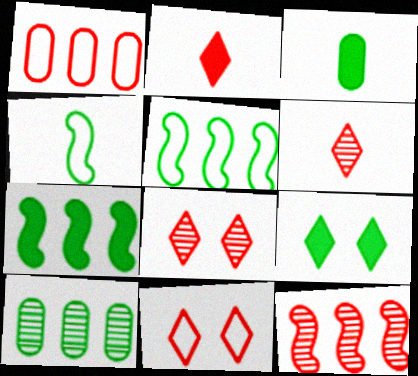[[3, 7, 9], 
[4, 9, 10]]